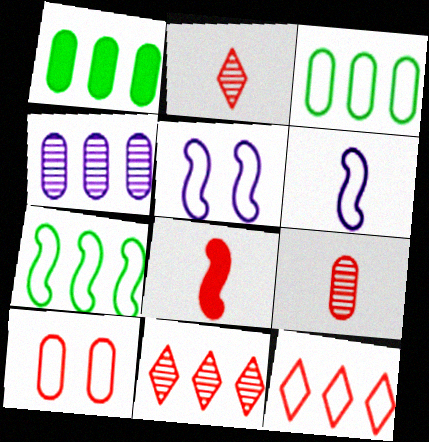[[1, 2, 5], 
[8, 10, 11]]